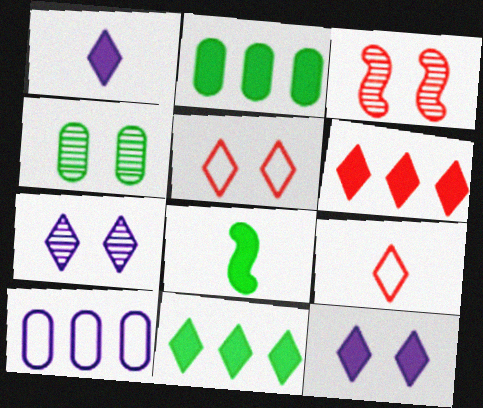[[3, 4, 7], 
[7, 9, 11]]